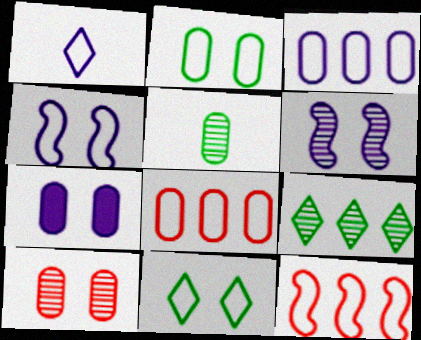[[1, 2, 12], 
[1, 3, 4], 
[2, 7, 10], 
[5, 7, 8]]